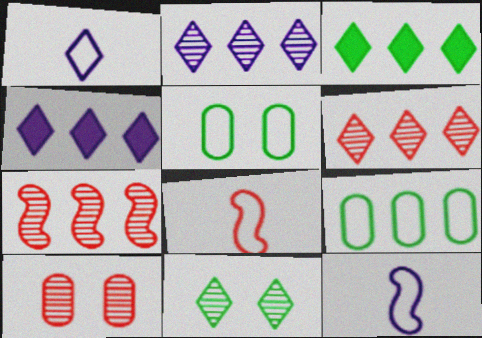[[3, 10, 12], 
[4, 7, 9]]